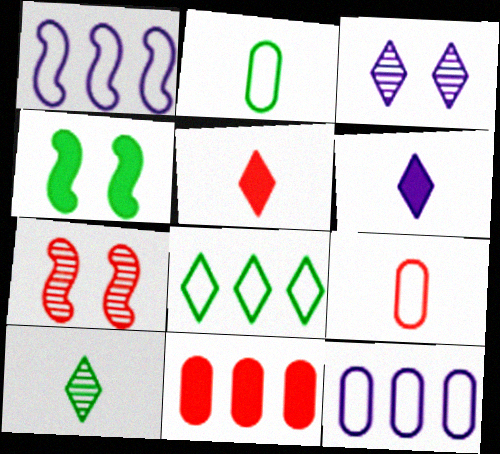[[3, 5, 8], 
[4, 6, 11]]